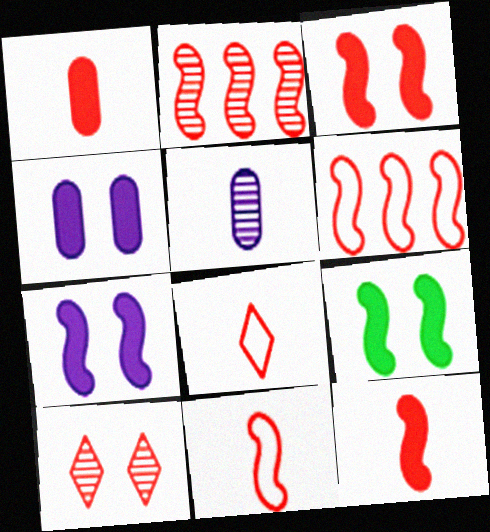[[1, 6, 10], 
[2, 3, 11], 
[3, 7, 9]]